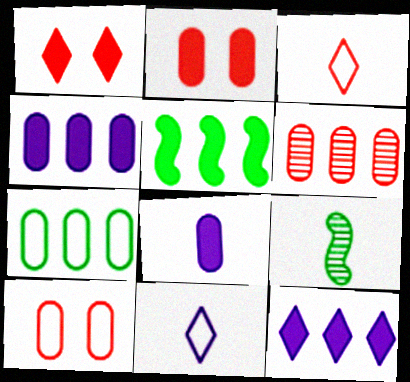[[1, 5, 8], 
[3, 8, 9], 
[4, 6, 7], 
[9, 10, 12]]